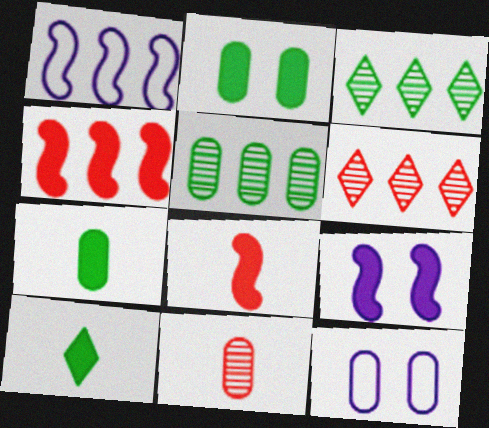[[3, 8, 12]]